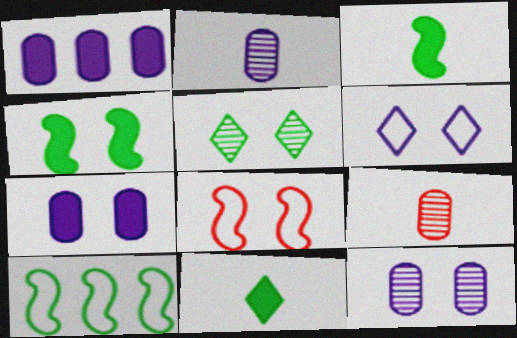[[5, 7, 8]]